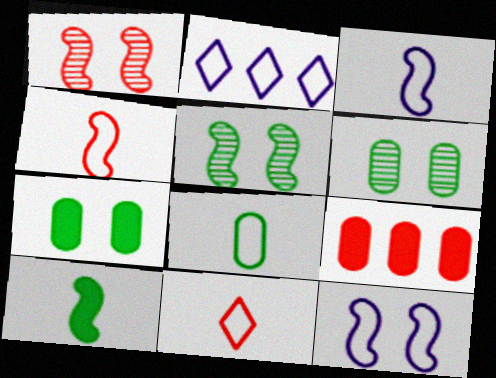[[1, 9, 11], 
[3, 8, 11]]